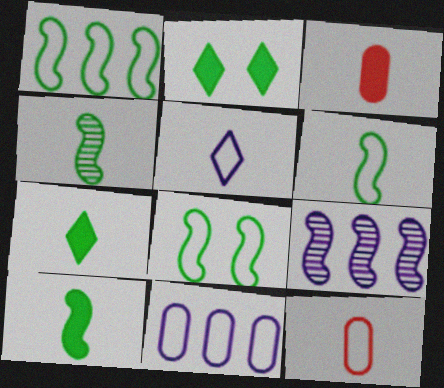[[1, 6, 8], 
[2, 9, 12], 
[3, 4, 5], 
[4, 6, 10], 
[5, 6, 12]]